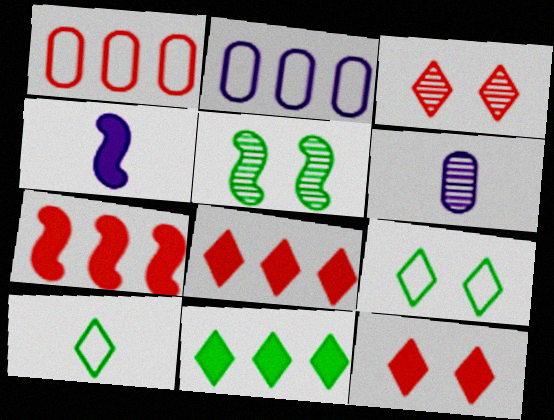[[6, 7, 9]]